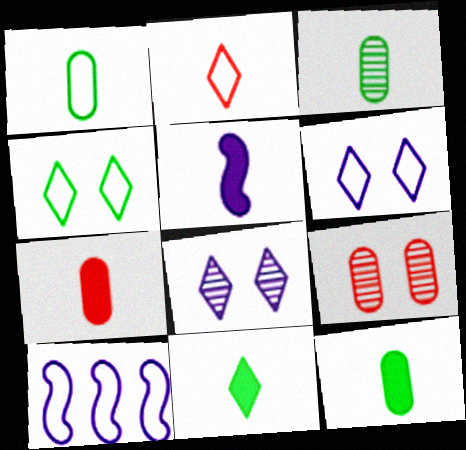[[1, 3, 12], 
[2, 3, 5], 
[5, 7, 11], 
[9, 10, 11]]